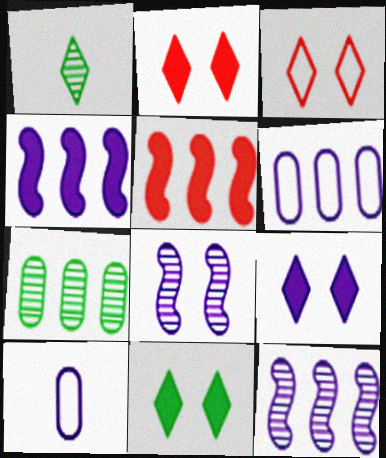[[2, 9, 11], 
[9, 10, 12]]